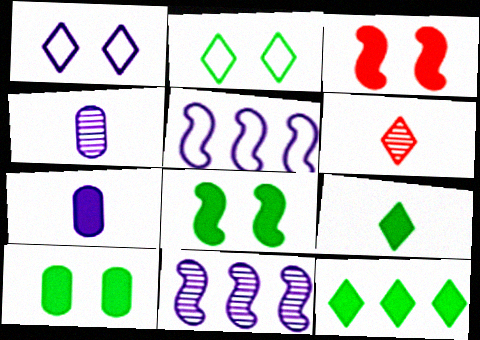[[1, 6, 12], 
[1, 7, 11], 
[3, 7, 12], 
[5, 6, 10]]